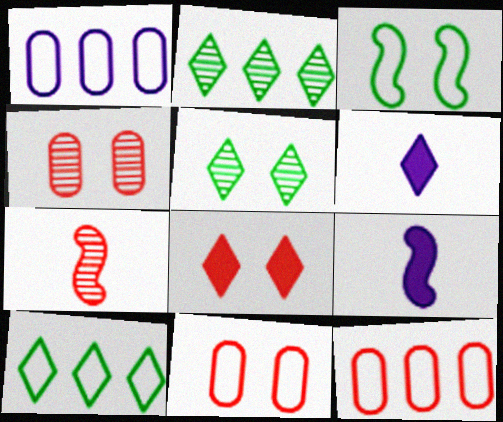[[2, 9, 11], 
[4, 9, 10], 
[5, 9, 12], 
[7, 8, 12]]